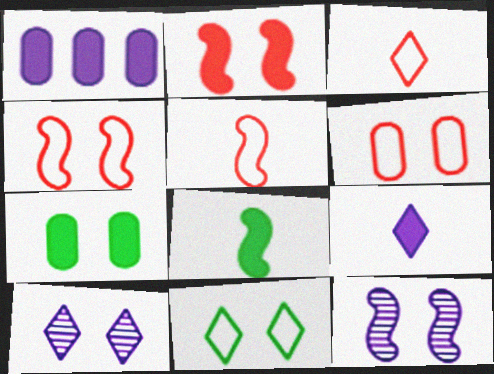[[4, 7, 10]]